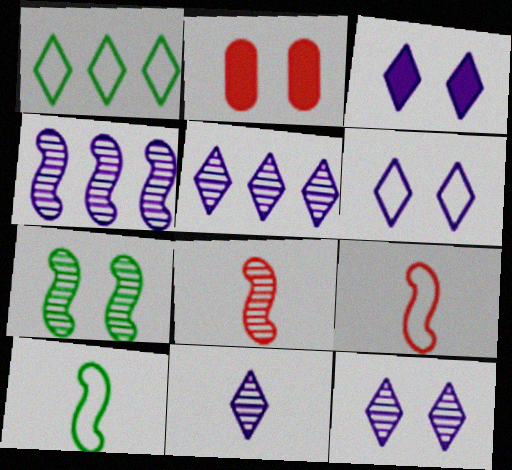[[2, 5, 10], 
[2, 6, 7], 
[3, 6, 12], 
[4, 7, 8], 
[5, 11, 12]]